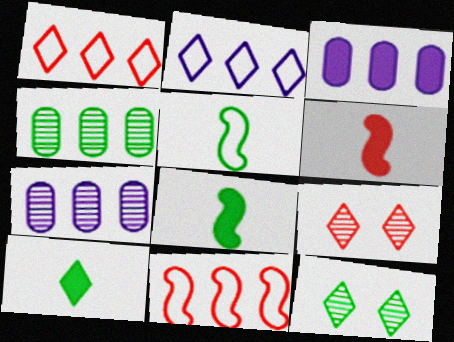[[2, 9, 10], 
[3, 5, 9]]